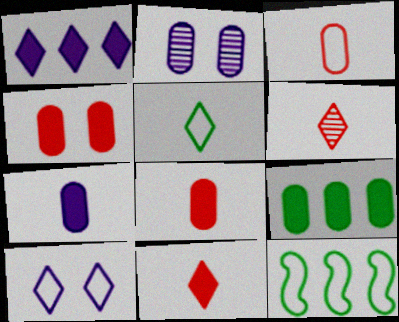[[2, 3, 9], 
[2, 11, 12], 
[3, 10, 12], 
[4, 7, 9]]